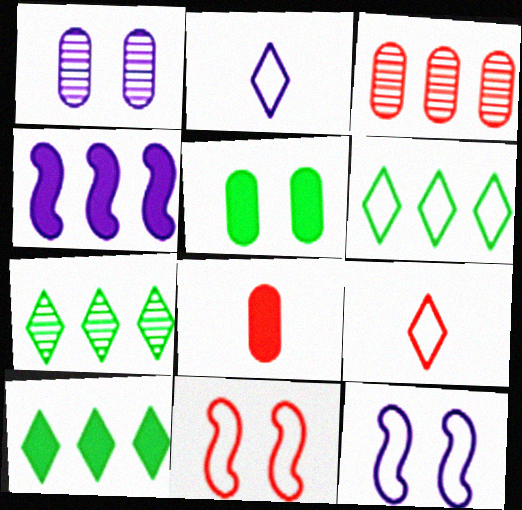[[1, 2, 4], 
[3, 4, 6], 
[6, 7, 10], 
[7, 8, 12]]